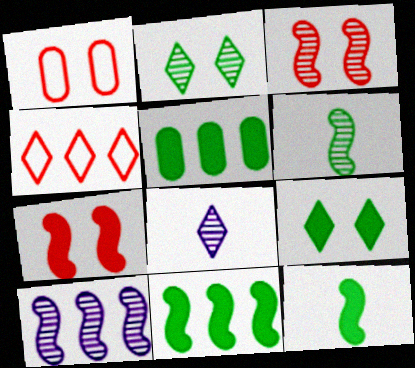[[1, 8, 11], 
[3, 6, 10], 
[4, 5, 10], 
[4, 8, 9], 
[5, 9, 12]]